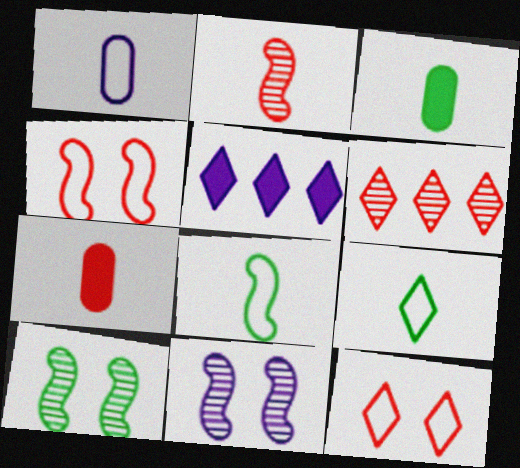[[1, 5, 11], 
[4, 6, 7]]